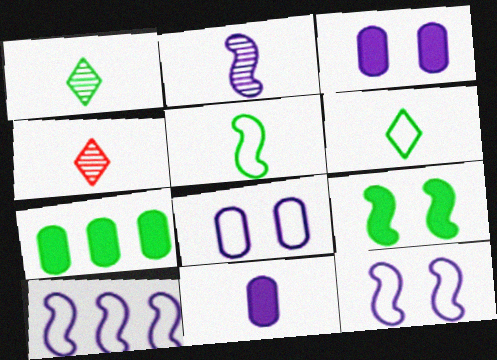[[4, 5, 11], 
[4, 7, 12]]